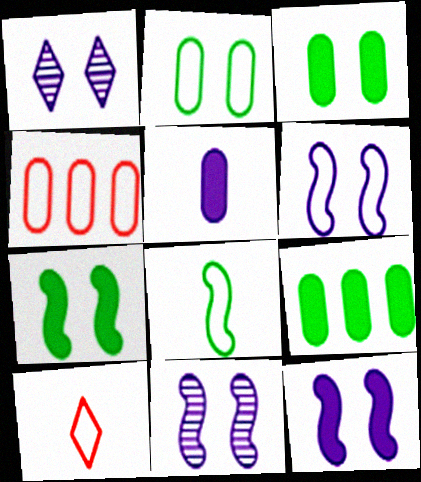[[6, 11, 12], 
[9, 10, 11]]